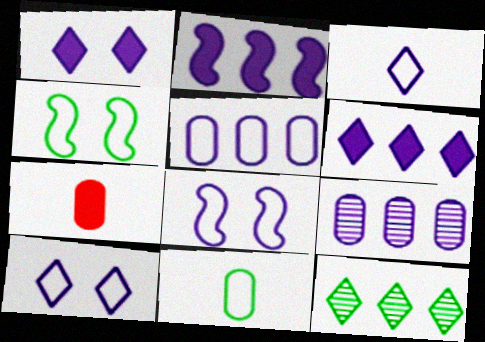[[3, 5, 8], 
[7, 8, 12]]